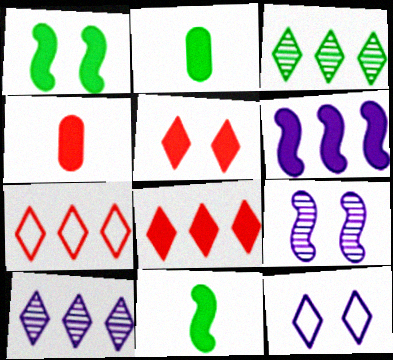[[2, 5, 6], 
[2, 7, 9]]